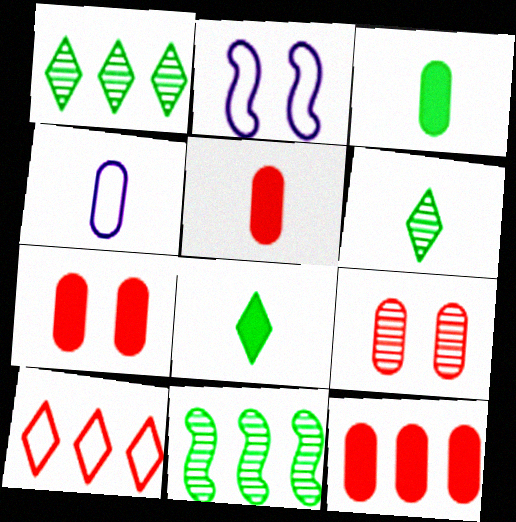[[1, 2, 5], 
[2, 6, 12], 
[5, 7, 12]]